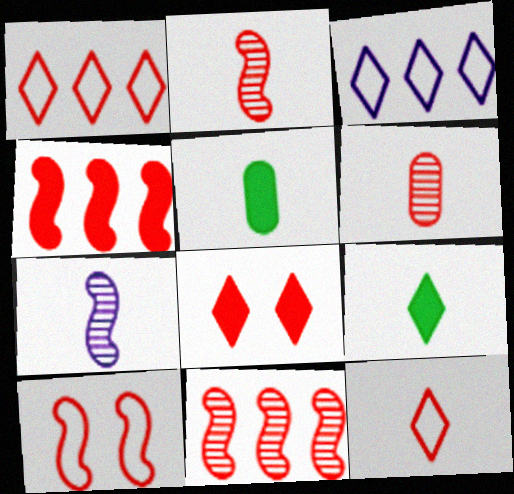[[2, 4, 10], 
[5, 7, 12]]